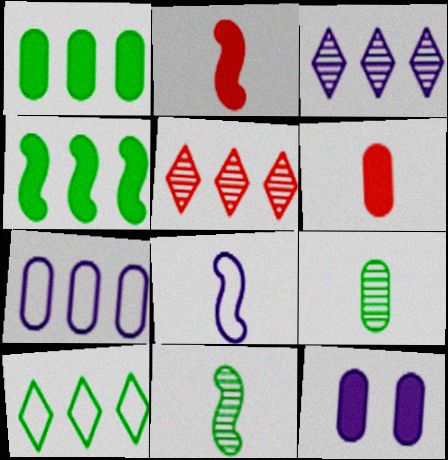[[1, 6, 12], 
[2, 8, 11], 
[3, 8, 12], 
[4, 5, 7]]